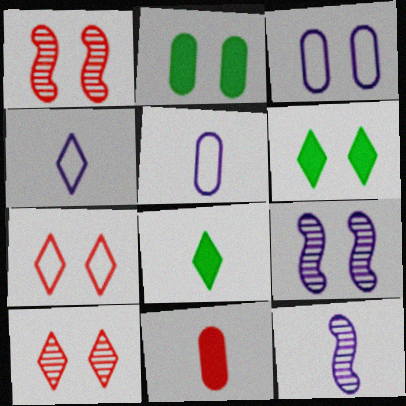[[1, 3, 6], 
[2, 7, 9]]